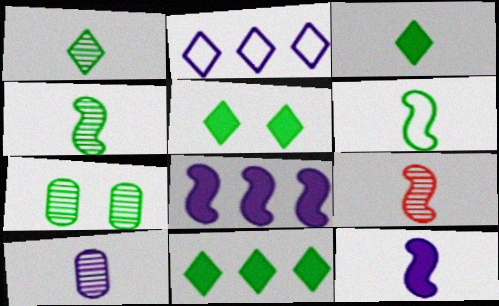[[1, 9, 10], 
[3, 5, 11], 
[6, 7, 11], 
[6, 9, 12]]